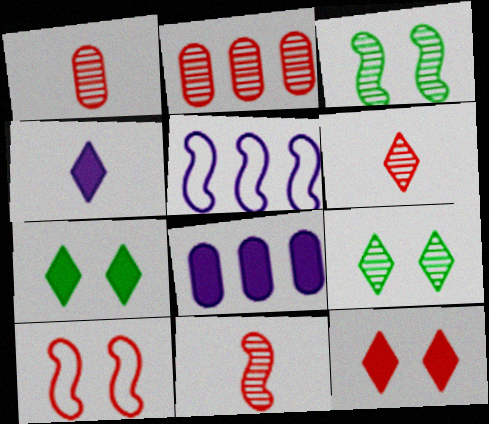[[1, 5, 7], 
[1, 6, 11]]